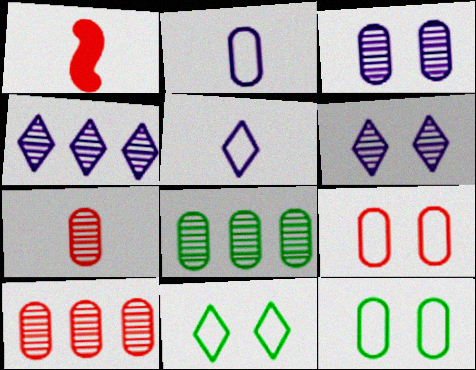[[1, 4, 12], 
[3, 7, 8]]